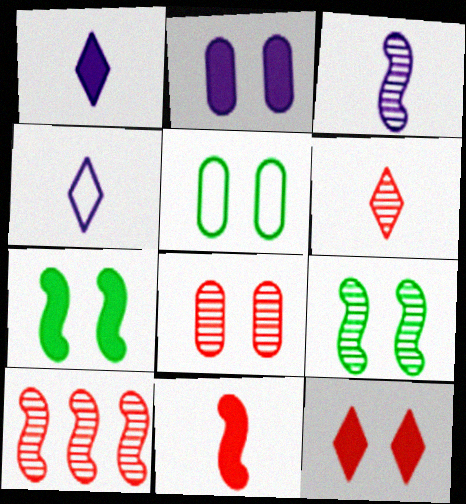[[1, 5, 10], 
[2, 5, 8], 
[2, 7, 12], 
[3, 9, 10], 
[6, 8, 10]]